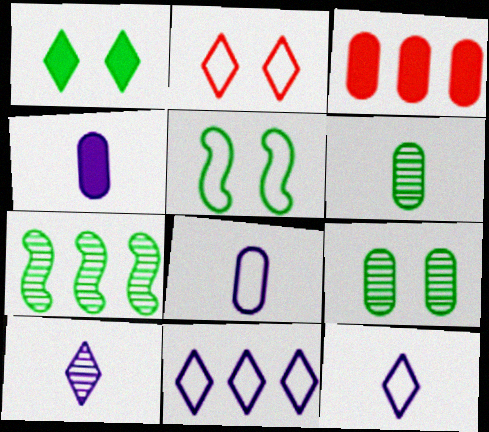[[1, 5, 9], 
[2, 4, 7], 
[3, 5, 10], 
[3, 7, 11], 
[3, 8, 9]]